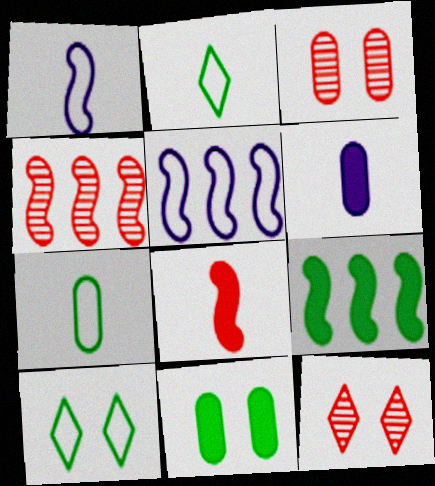[[4, 5, 9], 
[4, 6, 10]]